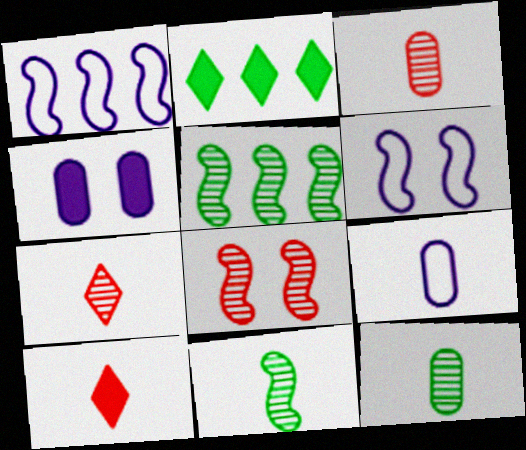[[2, 3, 6], 
[2, 8, 9], 
[9, 10, 11]]